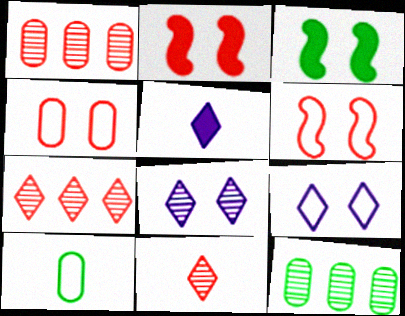[[3, 4, 8], 
[5, 6, 12]]